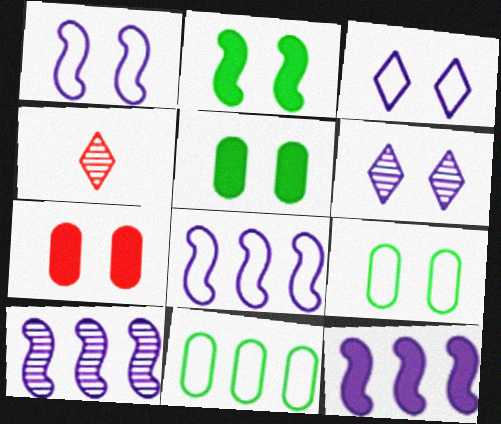[[4, 5, 8], 
[4, 9, 12], 
[8, 10, 12]]